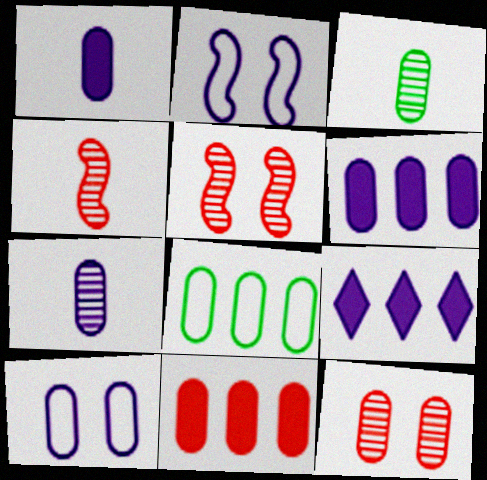[[1, 8, 12], 
[2, 7, 9], 
[3, 10, 11], 
[6, 7, 10]]